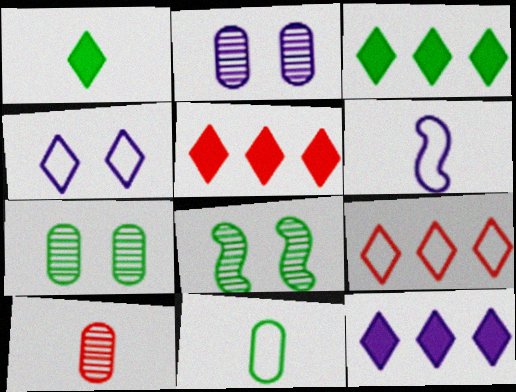[[1, 6, 10], 
[2, 6, 12], 
[3, 5, 12], 
[3, 8, 11], 
[5, 6, 7]]